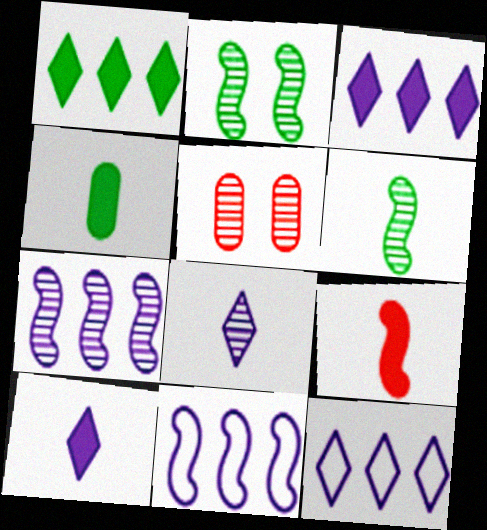[[2, 9, 11], 
[4, 9, 10]]